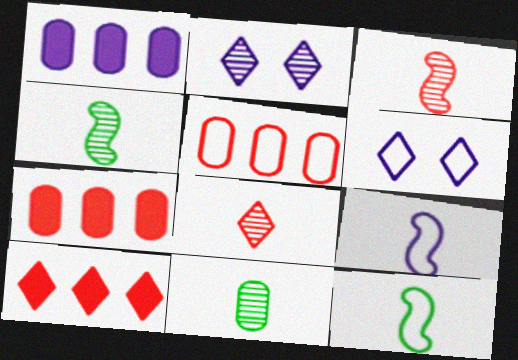[[1, 2, 9], 
[2, 7, 12], 
[4, 6, 7], 
[5, 6, 12]]